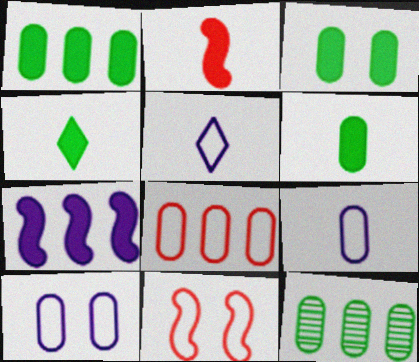[[1, 3, 6]]